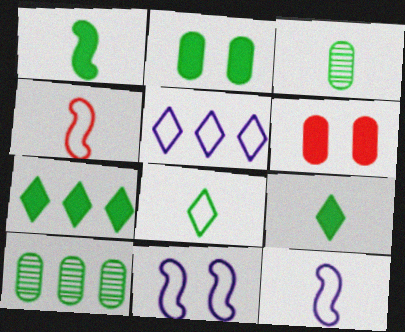[[1, 2, 7], 
[1, 3, 8]]